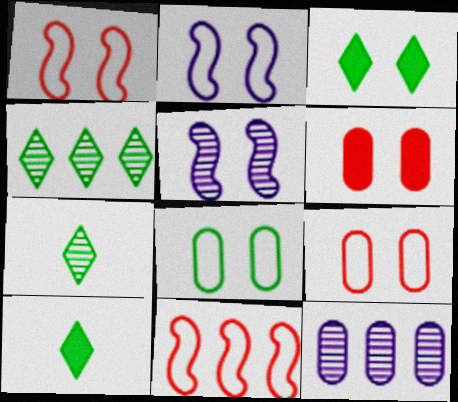[[1, 10, 12], 
[3, 5, 9]]